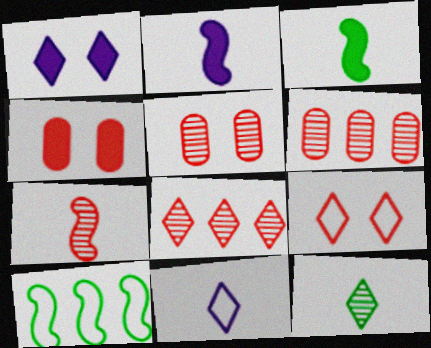[[5, 7, 8]]